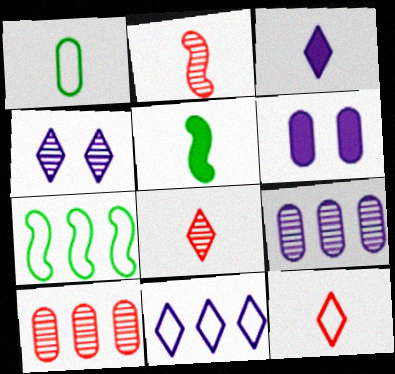[[1, 2, 3], 
[1, 6, 10], 
[3, 4, 11], 
[6, 7, 8]]